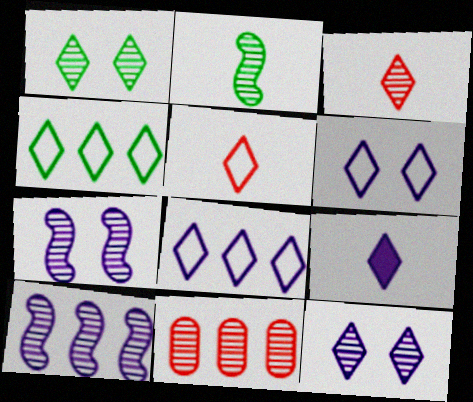[[2, 11, 12], 
[4, 5, 6], 
[8, 9, 12]]